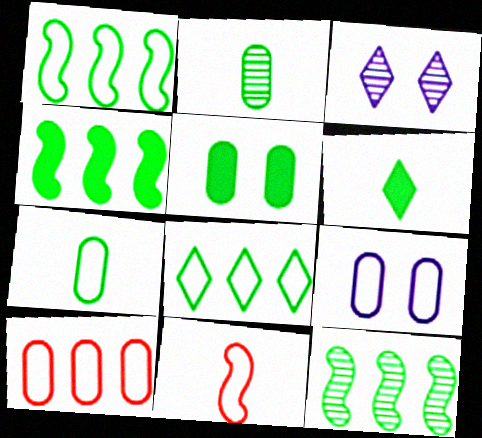[[1, 4, 12], 
[4, 5, 6], 
[7, 9, 10], 
[8, 9, 11]]